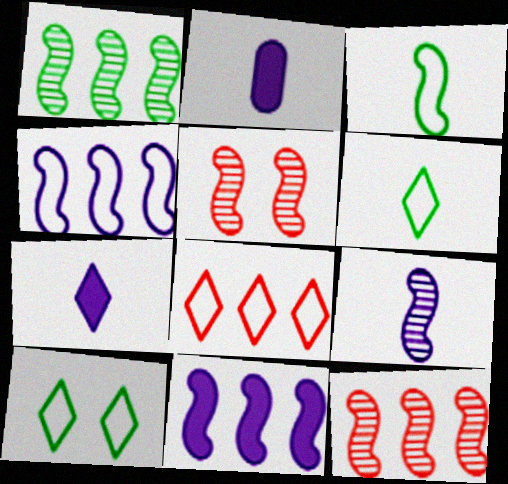[[1, 5, 9], 
[2, 10, 12], 
[3, 5, 11]]